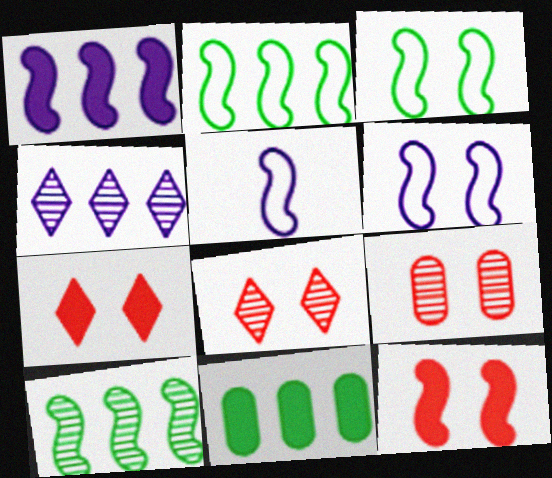[[5, 8, 11], 
[5, 10, 12]]